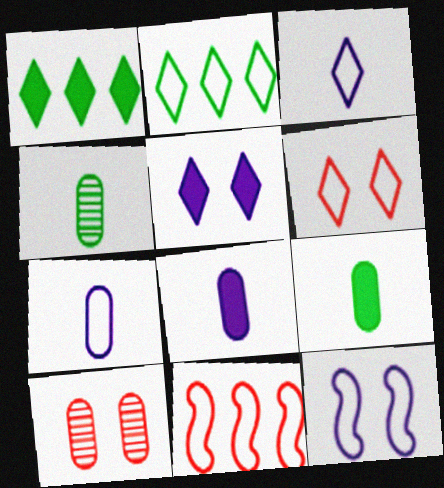[[2, 3, 6], 
[4, 5, 11]]